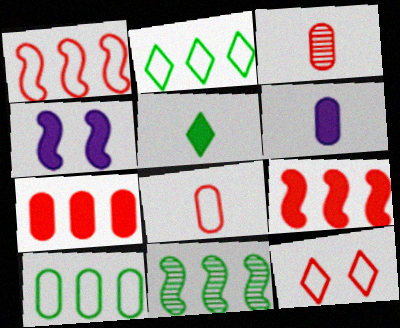[[1, 8, 12], 
[2, 3, 4], 
[3, 9, 12], 
[4, 5, 7], 
[6, 11, 12]]